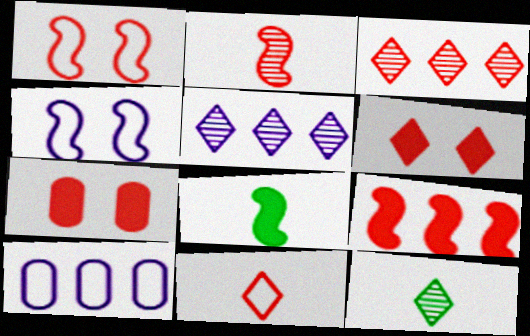[[1, 2, 9], 
[3, 6, 11]]